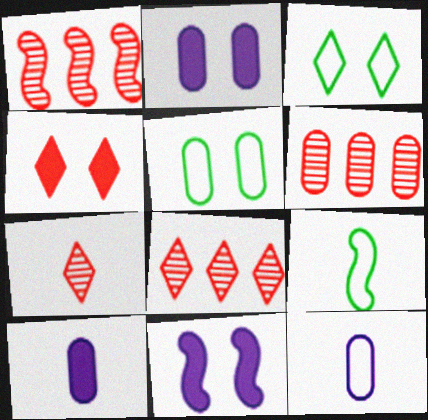[[1, 3, 10], 
[1, 6, 8], 
[1, 9, 11], 
[2, 8, 9], 
[5, 6, 10], 
[7, 9, 10]]